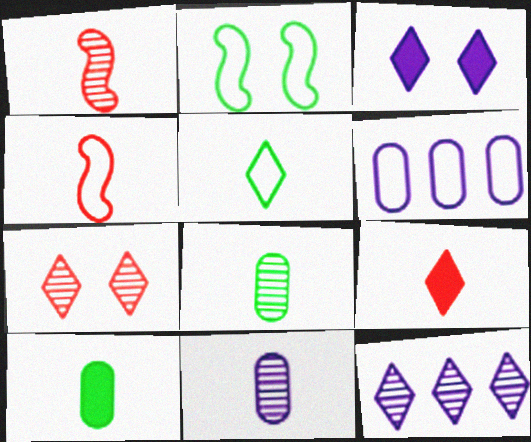[]